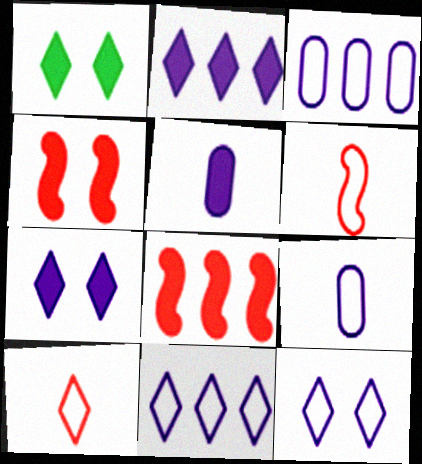[[1, 5, 8]]